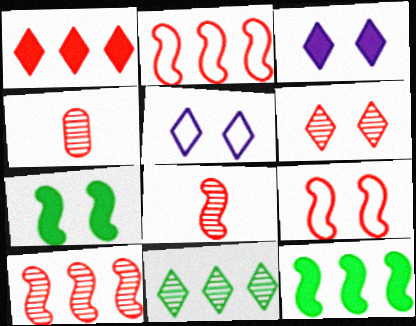[[1, 4, 9], 
[4, 5, 12], 
[4, 6, 10]]